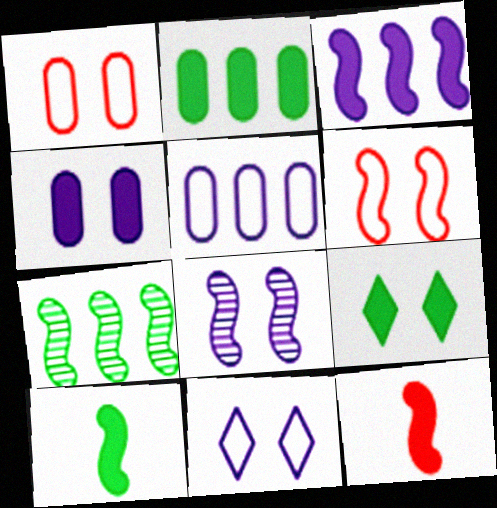[[1, 8, 9], 
[2, 9, 10], 
[4, 8, 11]]